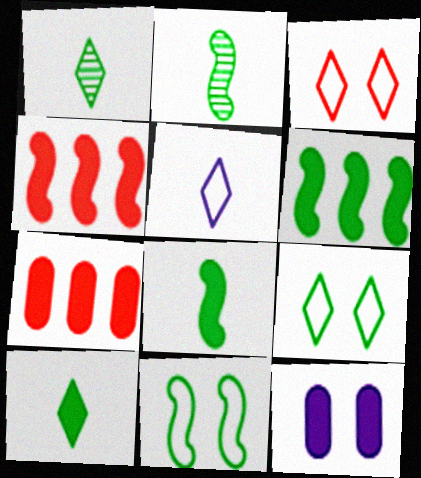[[2, 6, 11], 
[4, 10, 12]]